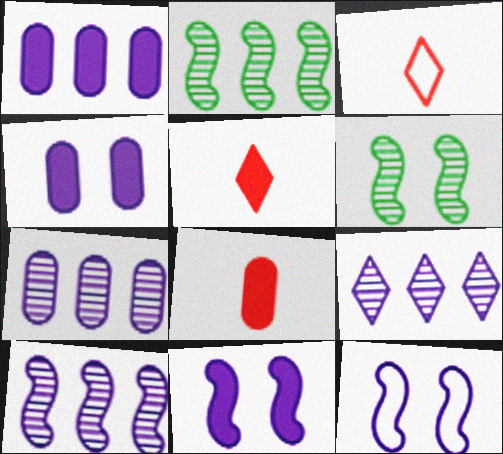[[1, 3, 6], 
[2, 3, 4], 
[7, 9, 10]]